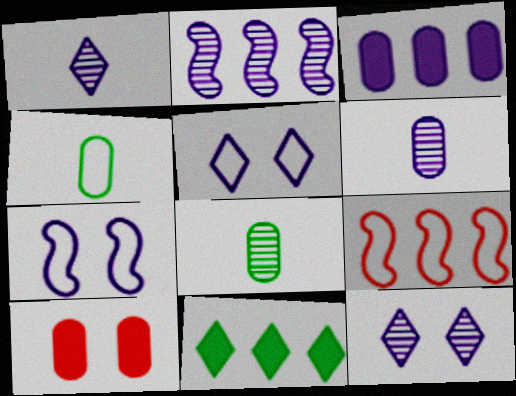[[1, 3, 7], 
[2, 6, 12], 
[4, 5, 9]]